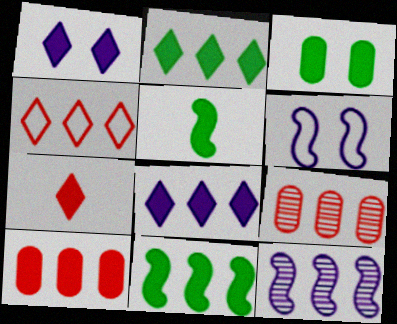[[1, 2, 7], 
[1, 5, 10], 
[2, 3, 5], 
[8, 10, 11]]